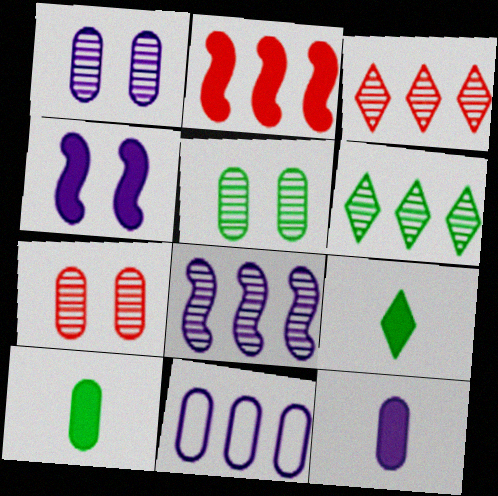[[1, 5, 7], 
[1, 11, 12], 
[2, 6, 11], 
[7, 10, 11]]